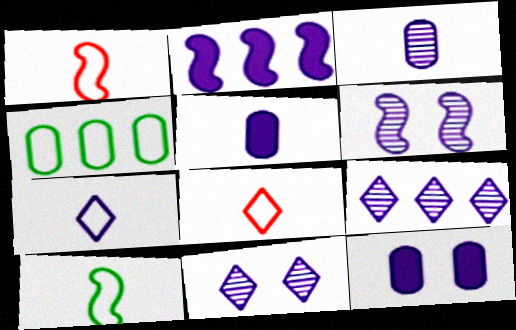[[3, 6, 9]]